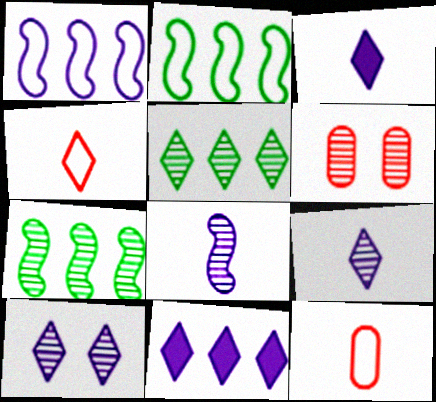[[2, 3, 6], 
[5, 6, 8], 
[6, 7, 9]]